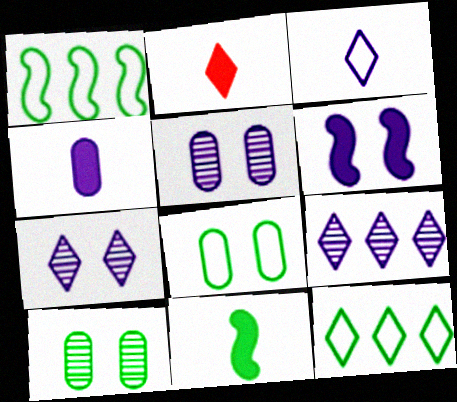[[1, 2, 5], 
[2, 4, 11], 
[2, 7, 12], 
[10, 11, 12]]